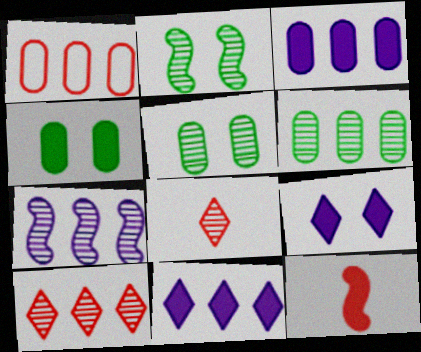[[1, 3, 6], 
[4, 11, 12], 
[5, 7, 8], 
[6, 7, 10]]